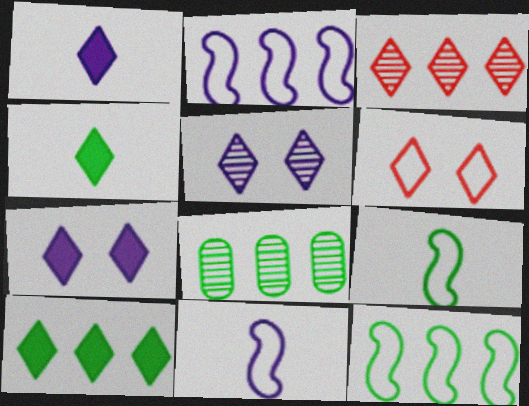[[8, 10, 12]]